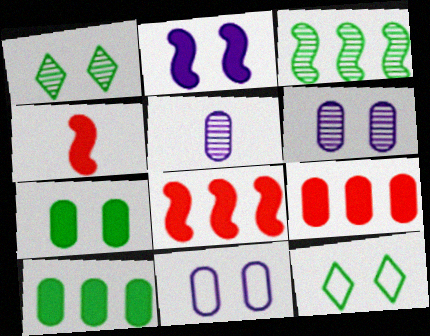[[5, 8, 12]]